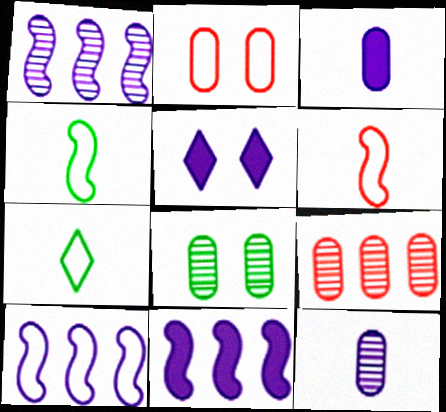[[1, 10, 11], 
[2, 7, 10], 
[3, 5, 11], 
[4, 5, 9], 
[5, 10, 12], 
[8, 9, 12]]